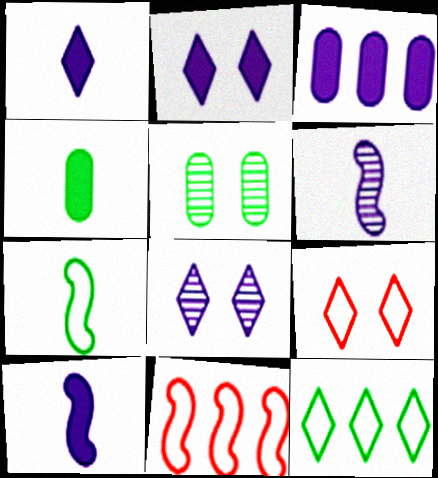[[1, 5, 11], 
[2, 3, 10], 
[4, 8, 11]]